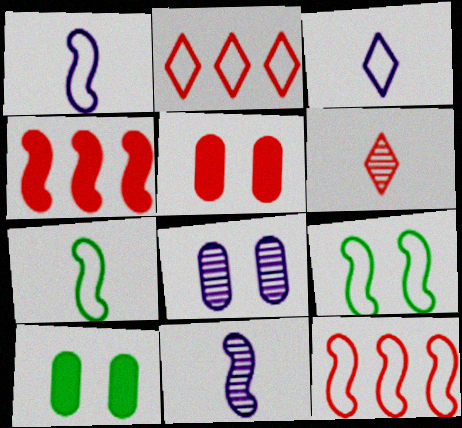[[1, 9, 12], 
[2, 10, 11], 
[4, 9, 11], 
[5, 6, 12]]